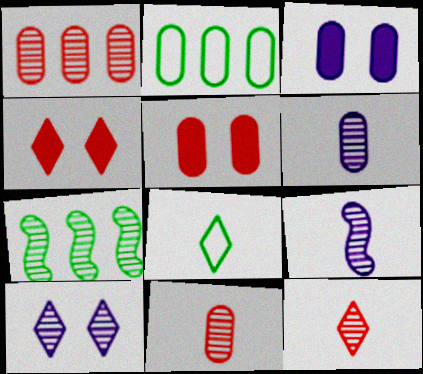[[2, 3, 11], 
[2, 4, 9], 
[2, 5, 6], 
[7, 10, 11]]